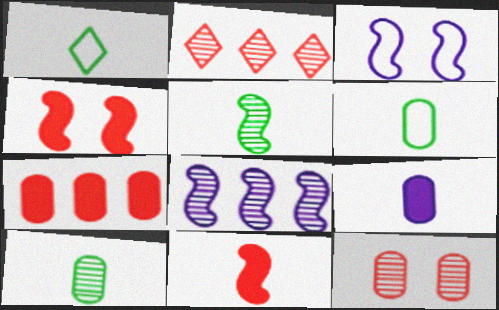[]